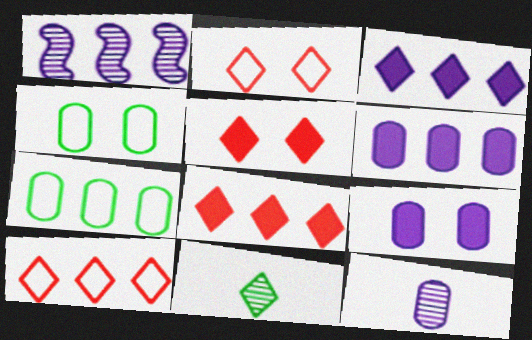[[1, 7, 8], 
[2, 3, 11]]